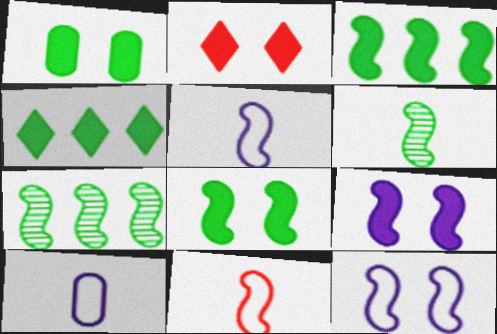[[1, 2, 9], 
[2, 7, 10], 
[7, 9, 11]]